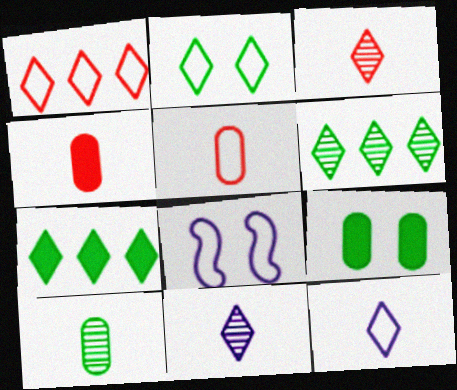[[1, 2, 12], 
[4, 6, 8]]